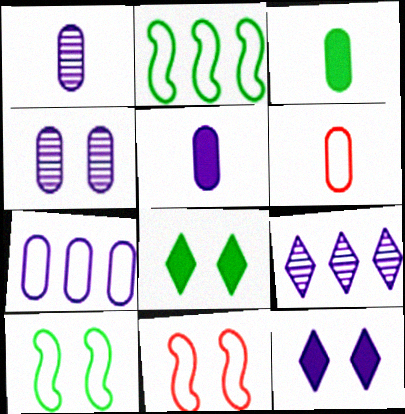[[1, 3, 6], 
[3, 9, 11], 
[4, 5, 7], 
[4, 8, 11]]